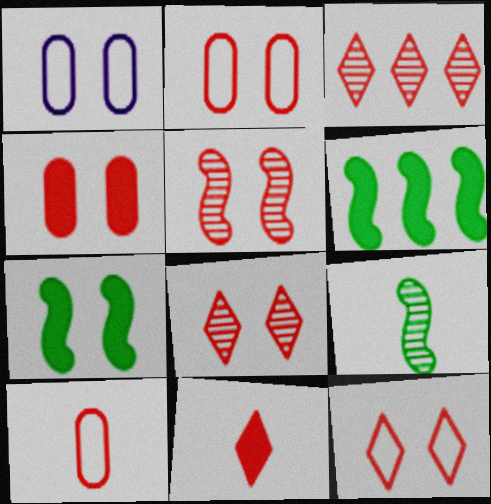[[1, 7, 8], 
[3, 11, 12], 
[4, 5, 12]]